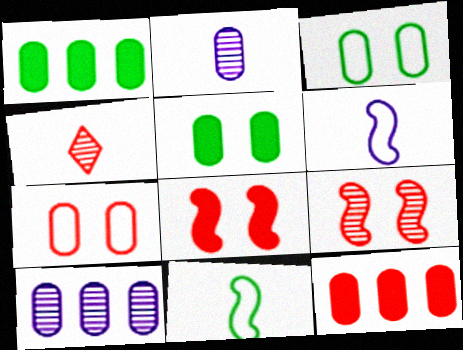[[1, 2, 7], 
[2, 3, 12]]